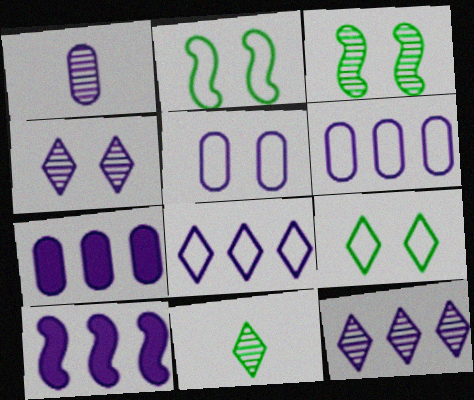[[1, 5, 7], 
[6, 10, 12]]